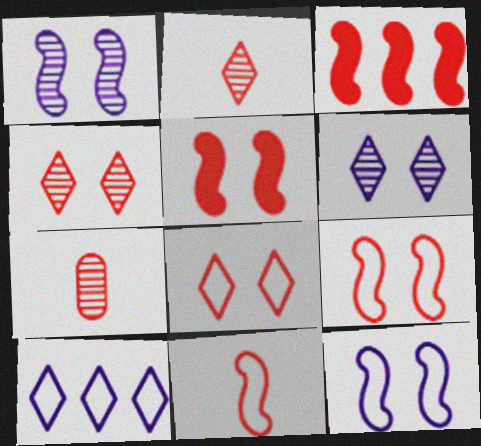[[3, 7, 8]]